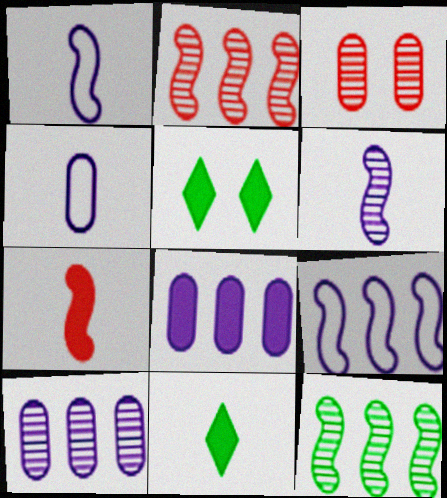[[2, 4, 5], 
[3, 9, 11], 
[5, 7, 8]]